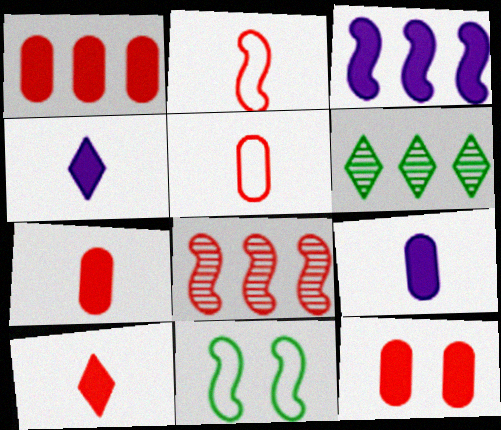[[1, 7, 12]]